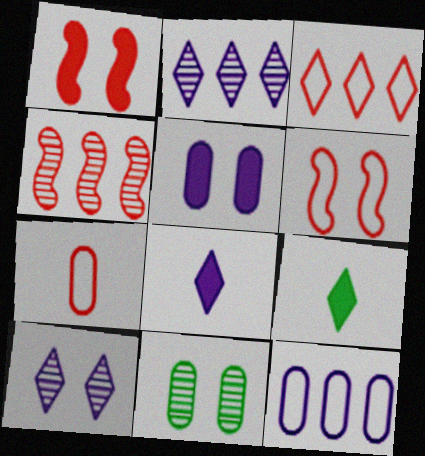[[3, 6, 7], 
[3, 9, 10]]